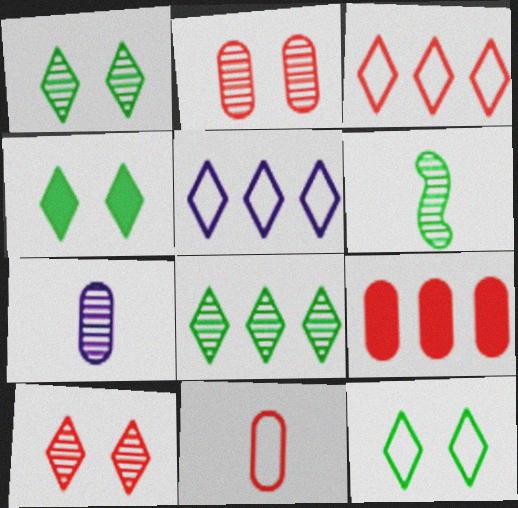[[1, 4, 12], 
[2, 9, 11]]